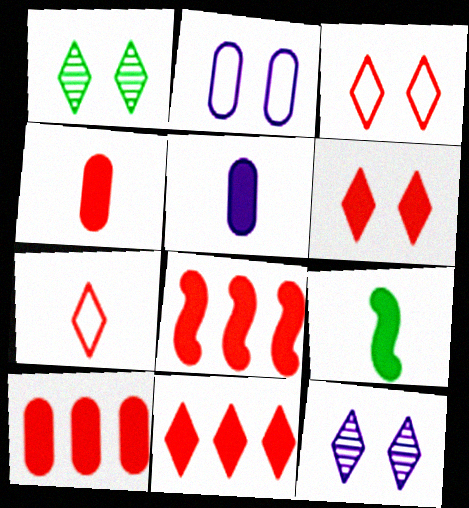[[4, 6, 8], 
[8, 10, 11]]